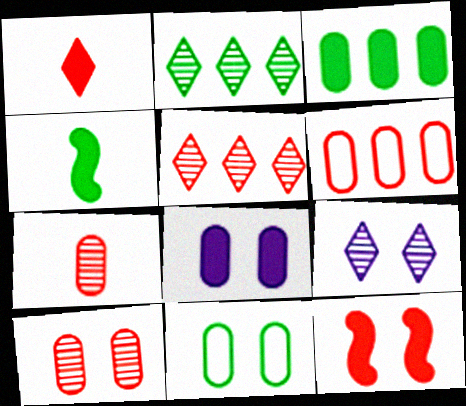[[2, 4, 11], 
[4, 6, 9], 
[8, 10, 11], 
[9, 11, 12]]